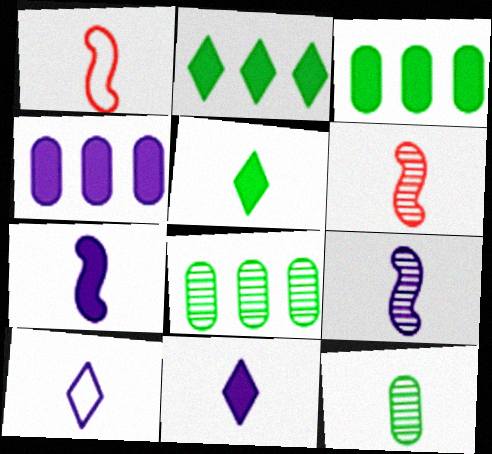[[1, 11, 12]]